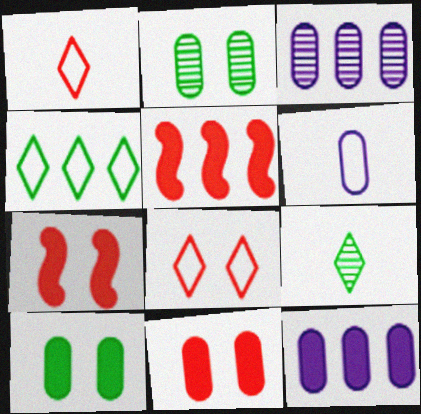[[3, 4, 5]]